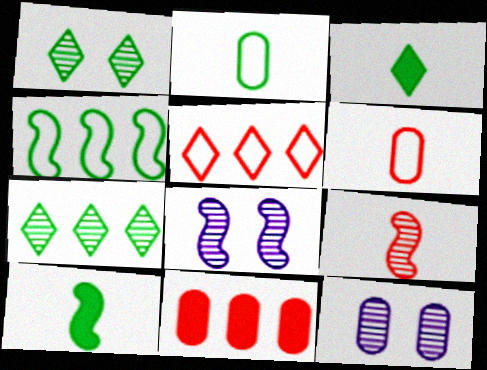[[2, 11, 12], 
[5, 10, 12], 
[7, 9, 12]]